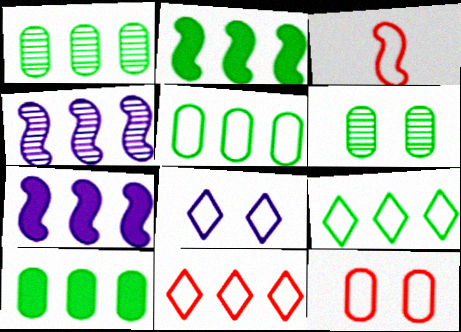[[1, 2, 9], 
[1, 5, 10], 
[1, 7, 11], 
[3, 5, 8], 
[3, 11, 12], 
[4, 10, 11]]